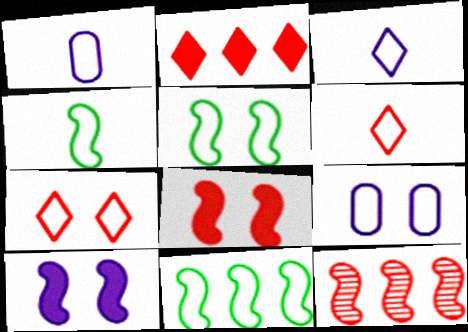[[1, 4, 6], 
[1, 7, 11], 
[4, 5, 11], 
[4, 10, 12], 
[5, 7, 9], 
[6, 9, 11]]